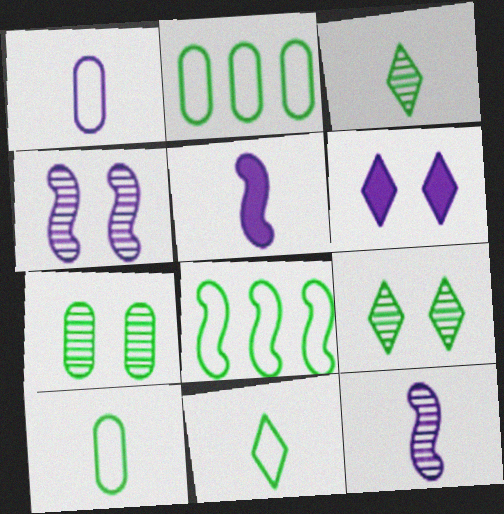[]